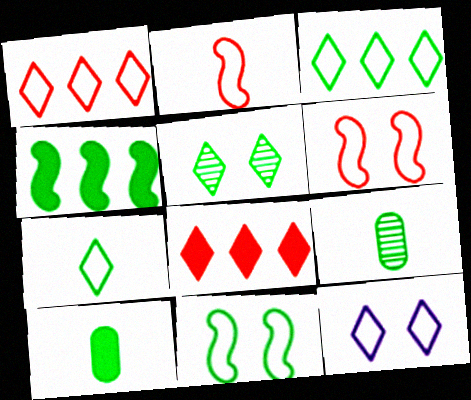[[1, 7, 12]]